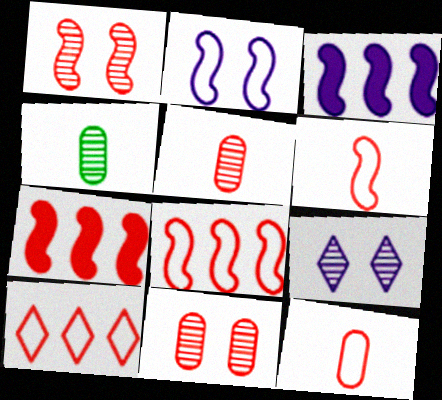[[1, 6, 7]]